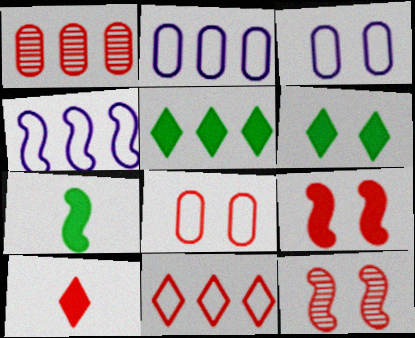[[1, 4, 5], 
[3, 6, 12], 
[4, 7, 12]]